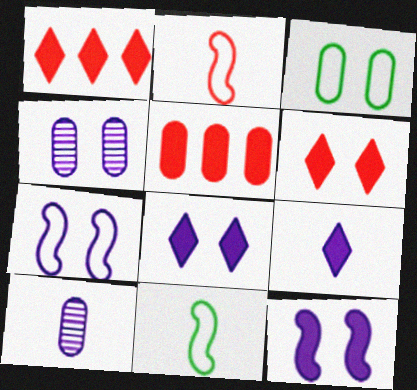[[1, 4, 11], 
[3, 5, 10], 
[4, 7, 8]]